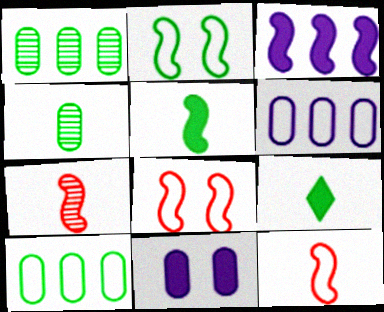[[1, 2, 9], 
[2, 3, 7]]